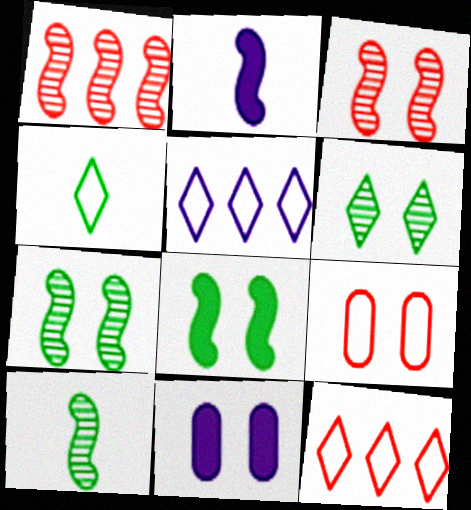[[1, 4, 11], 
[10, 11, 12]]